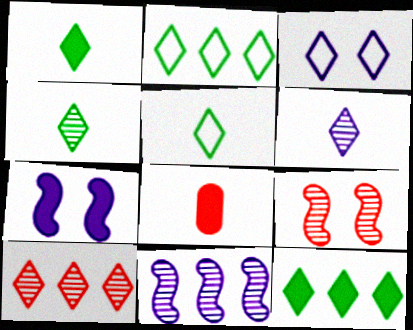[[1, 3, 10], 
[1, 4, 5], 
[7, 8, 12]]